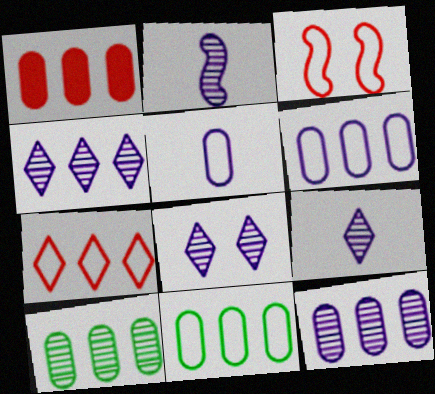[[1, 6, 10], 
[1, 11, 12], 
[2, 8, 12], 
[4, 8, 9]]